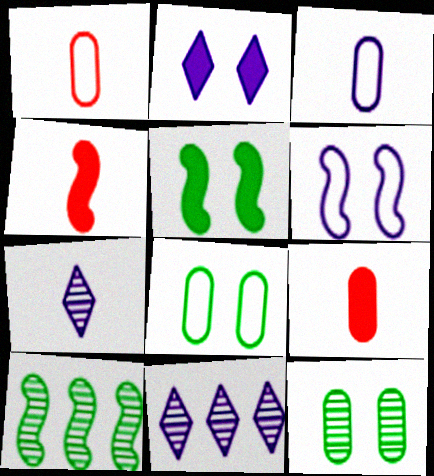[[1, 2, 10], 
[1, 5, 11], 
[4, 6, 10], 
[4, 8, 11]]